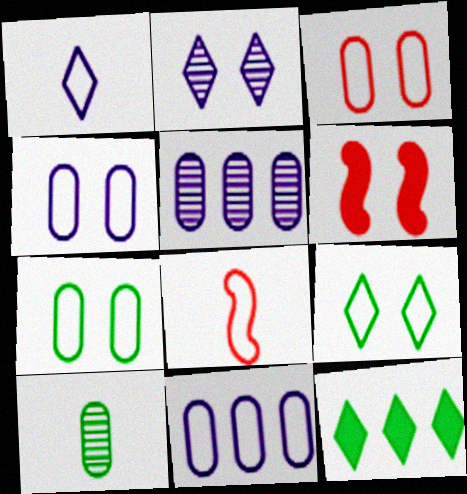[[2, 6, 7], 
[3, 4, 7], 
[8, 9, 11]]